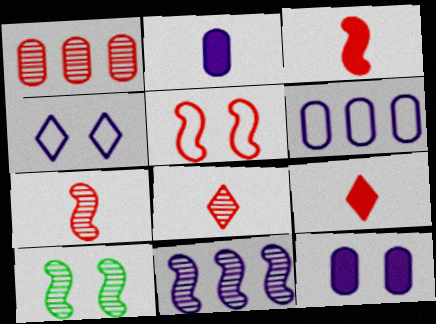[[1, 5, 9], 
[2, 4, 11], 
[6, 9, 10], 
[7, 10, 11]]